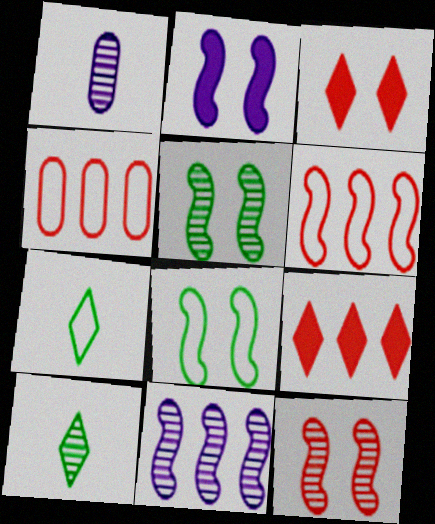[[1, 8, 9], 
[2, 4, 10], 
[2, 8, 12]]